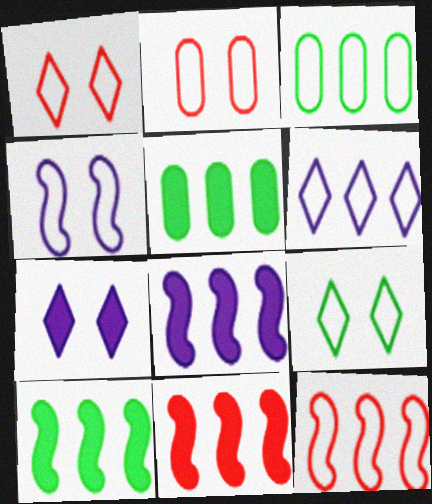[[2, 4, 9], 
[3, 6, 12], 
[8, 10, 11]]